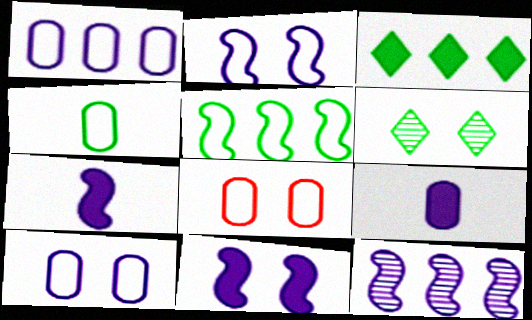[[1, 4, 8], 
[2, 7, 12], 
[6, 8, 11]]